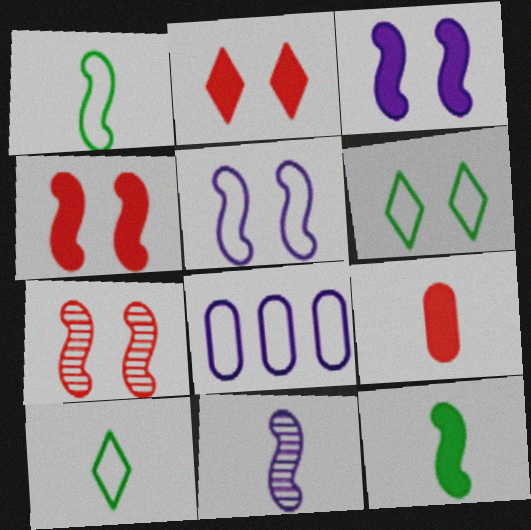[[9, 10, 11]]